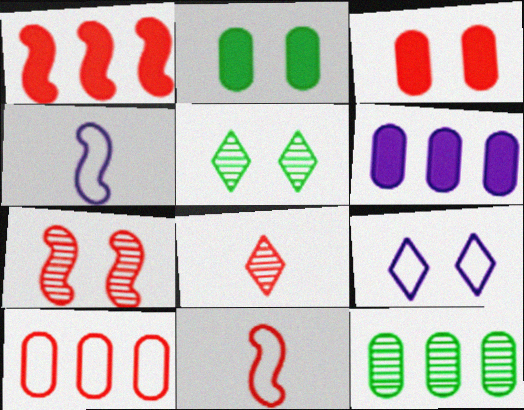[[1, 7, 11], 
[2, 7, 9], 
[5, 6, 11], 
[6, 10, 12]]